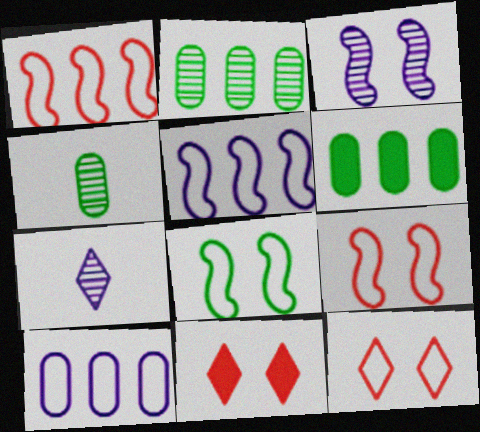[[4, 5, 11], 
[6, 7, 9]]